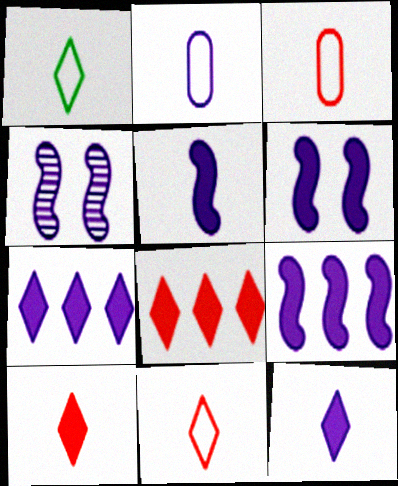[[2, 4, 7], 
[5, 6, 9]]